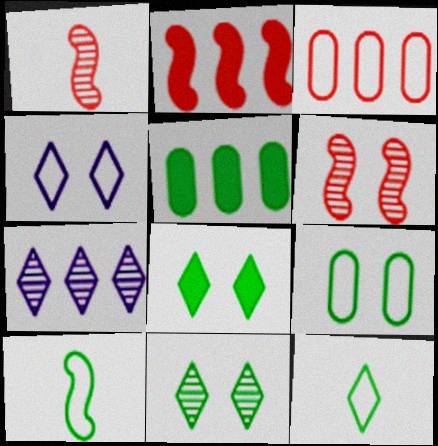[[1, 4, 5], 
[3, 4, 10], 
[5, 10, 11]]